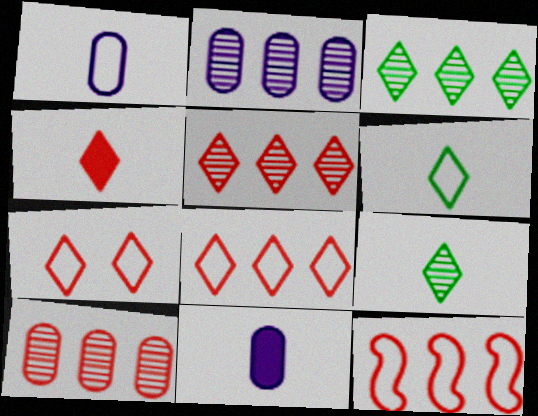[[4, 5, 7]]